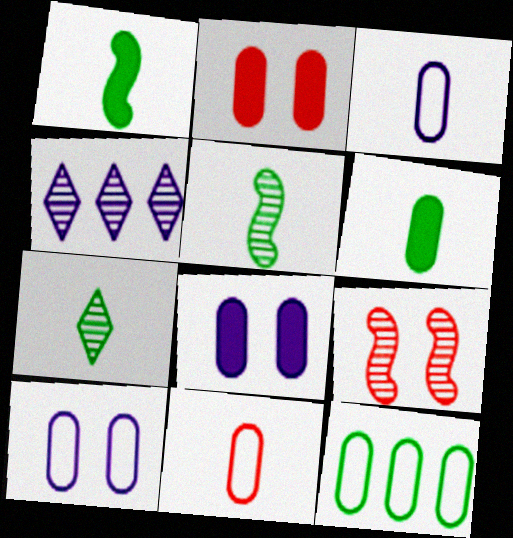[[10, 11, 12]]